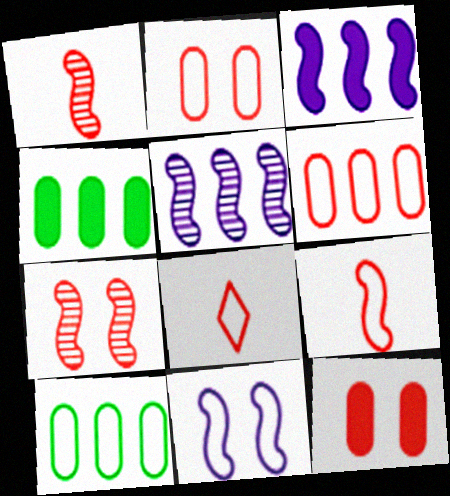[[8, 10, 11]]